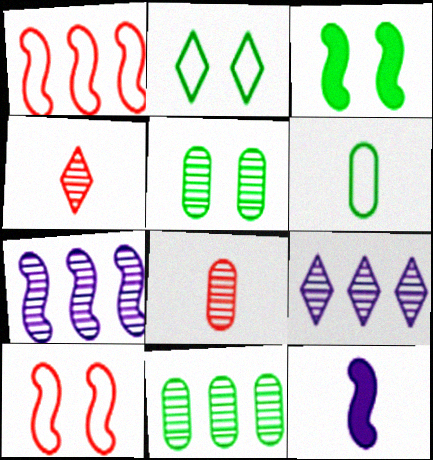[[2, 3, 5], 
[4, 5, 7], 
[4, 6, 12]]